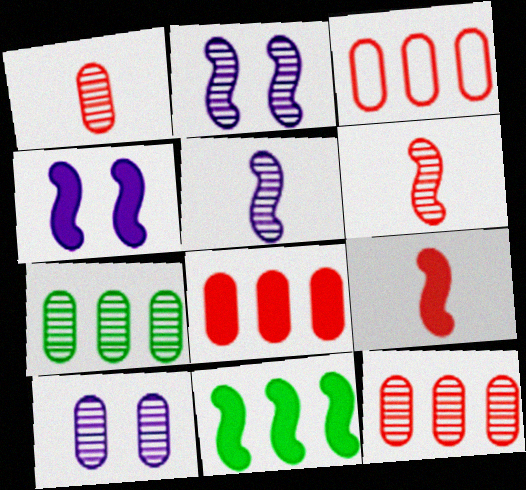[[1, 7, 10], 
[3, 8, 12], 
[4, 9, 11]]